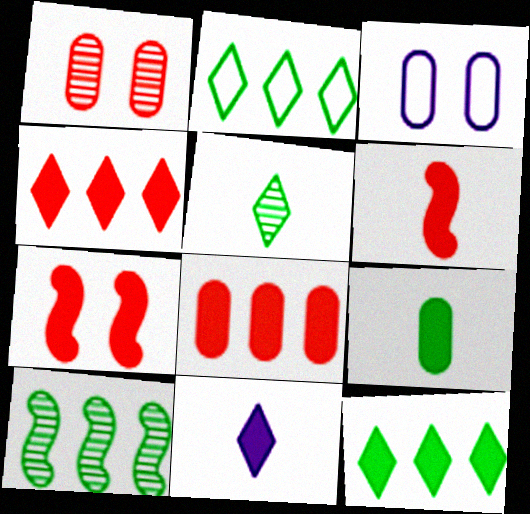[[6, 9, 11]]